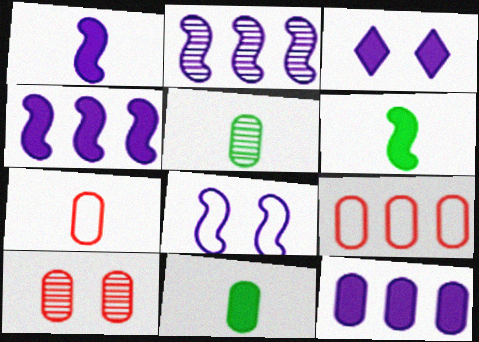[[1, 2, 8], 
[1, 3, 12]]